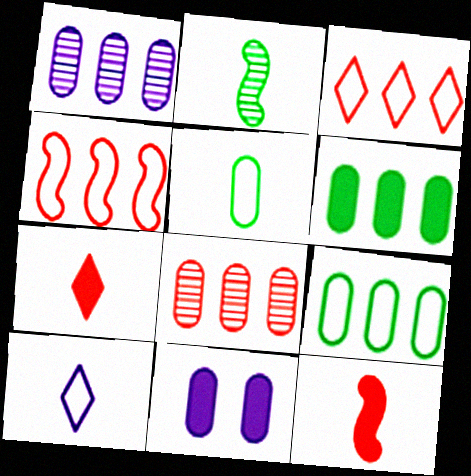[[2, 3, 11], 
[5, 8, 11]]